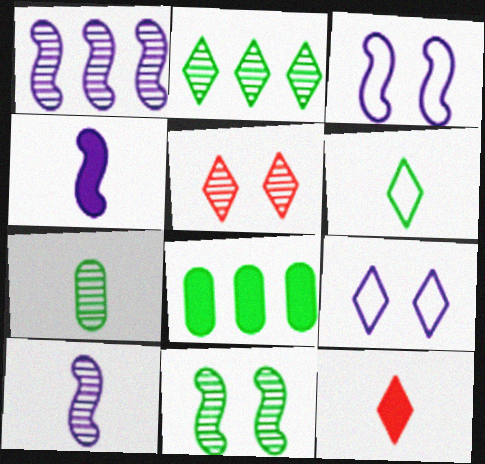[[1, 3, 4], 
[1, 5, 7], 
[2, 7, 11], 
[2, 9, 12], 
[6, 8, 11]]